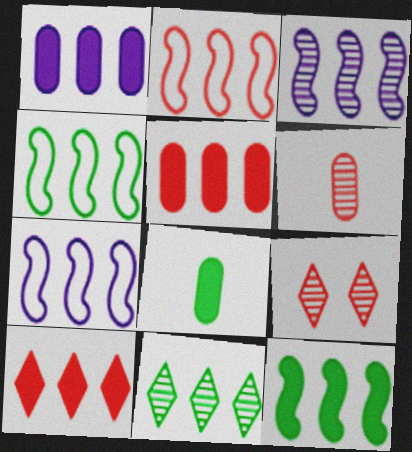[[1, 2, 11], 
[1, 10, 12], 
[2, 3, 12], 
[2, 4, 7], 
[5, 7, 11], 
[7, 8, 9]]